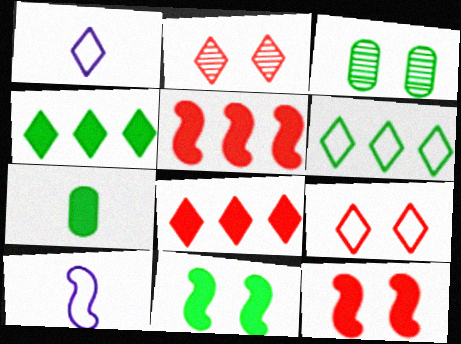[[1, 2, 4], 
[1, 3, 5], 
[1, 6, 9], 
[3, 8, 10], 
[4, 7, 11]]